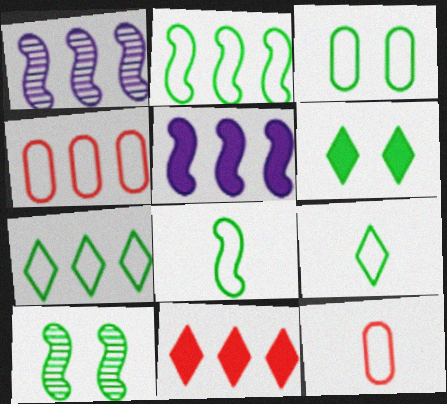[[1, 6, 12], 
[2, 3, 9], 
[3, 6, 10], 
[3, 7, 8]]